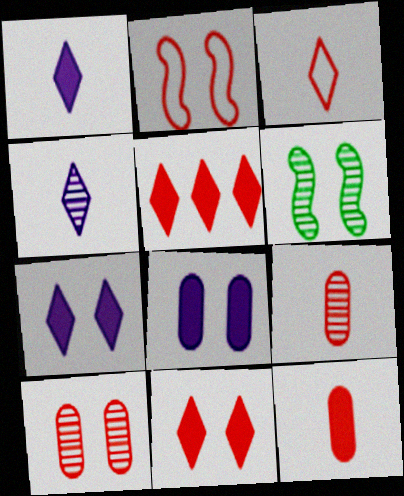[[2, 5, 9], 
[2, 10, 11]]